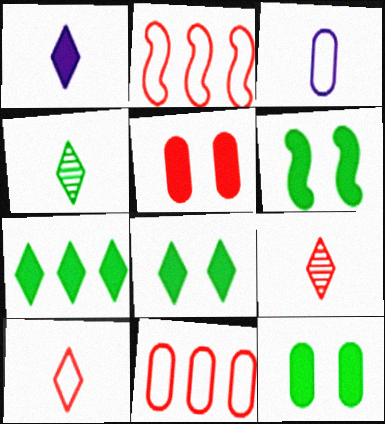[[1, 4, 10], 
[2, 5, 9], 
[6, 8, 12]]